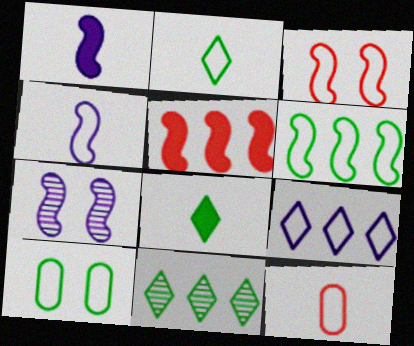[[2, 4, 12], 
[2, 6, 10], 
[3, 4, 6]]